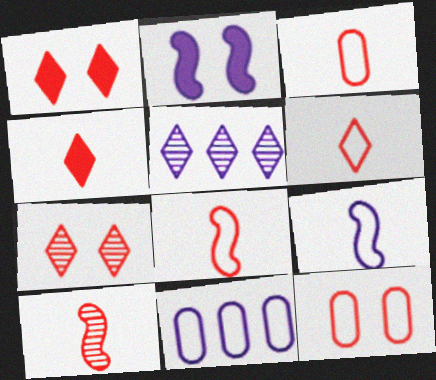[[3, 4, 10], 
[3, 6, 8]]